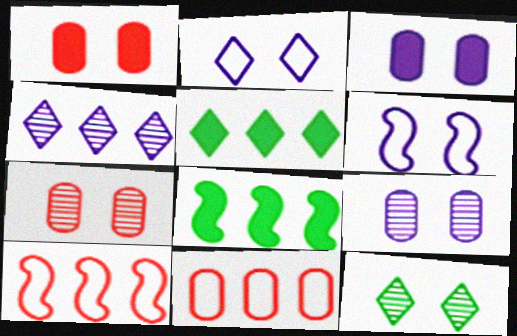[[1, 6, 12], 
[4, 8, 11]]